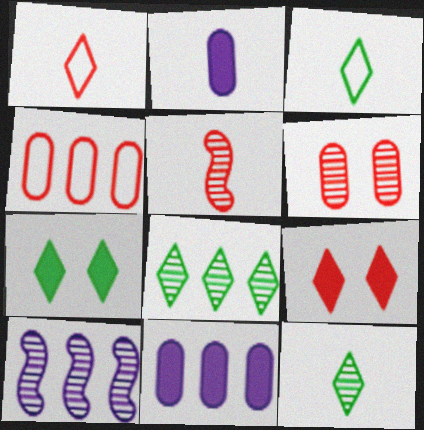[[2, 3, 5], 
[3, 7, 8], 
[4, 5, 9], 
[6, 10, 12]]